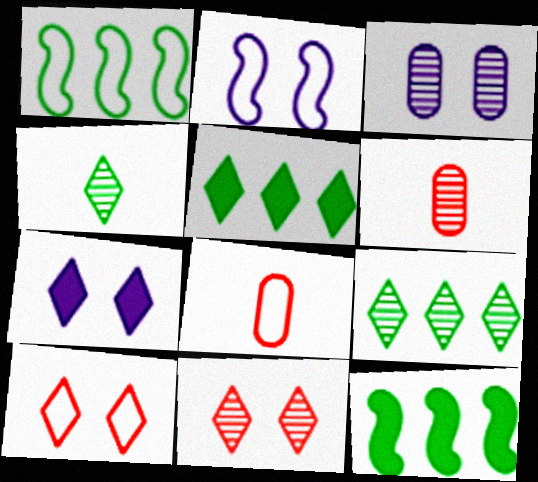[[1, 6, 7], 
[2, 3, 7], 
[2, 5, 6]]